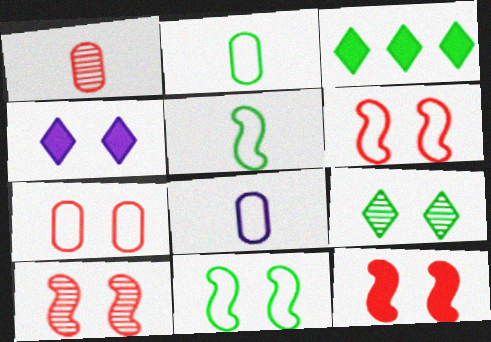[[3, 8, 10], 
[6, 10, 12]]